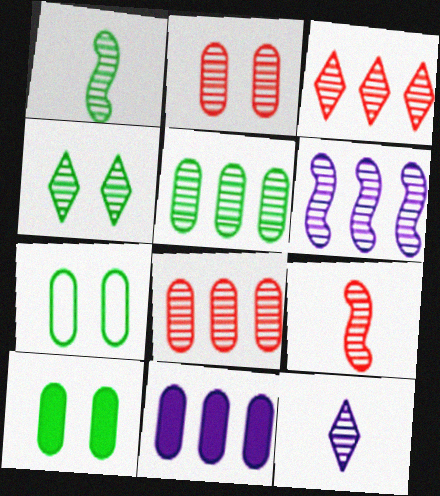[[1, 4, 5], 
[2, 3, 9], 
[3, 4, 12], 
[3, 5, 6]]